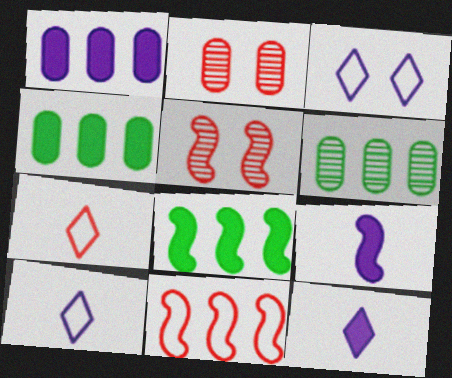[[2, 8, 10], 
[4, 5, 10]]